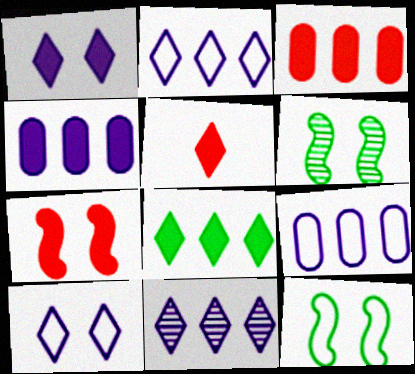[[1, 5, 8], 
[3, 5, 7], 
[5, 6, 9]]